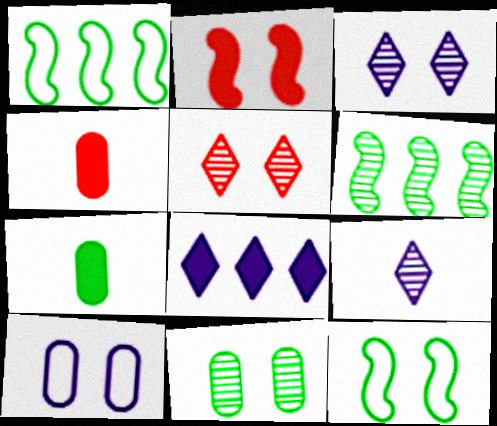[[1, 3, 4], 
[2, 7, 8]]